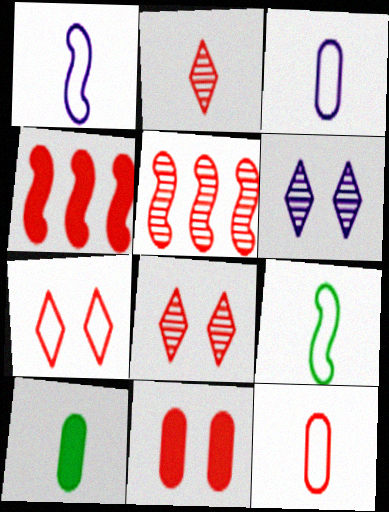[[1, 2, 10], 
[4, 8, 12]]